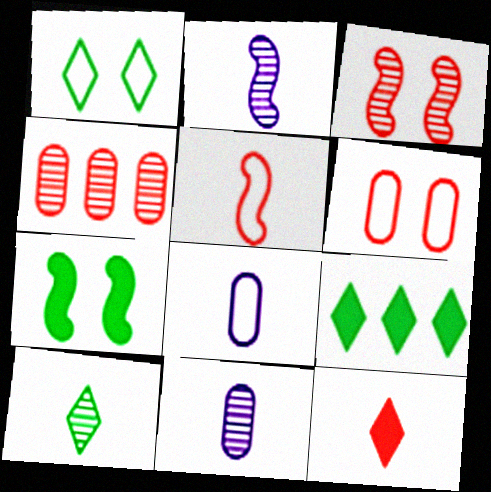[[1, 9, 10], 
[2, 6, 9], 
[3, 8, 9]]